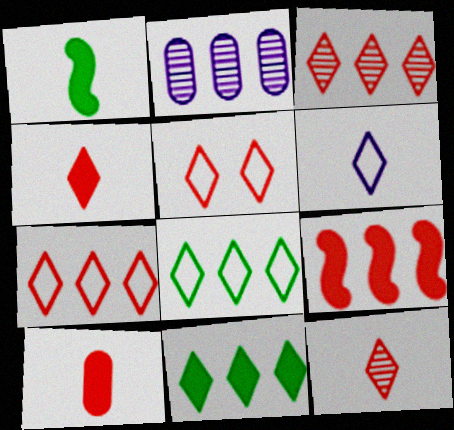[[1, 2, 5], 
[2, 8, 9], 
[3, 4, 5], 
[5, 6, 8]]